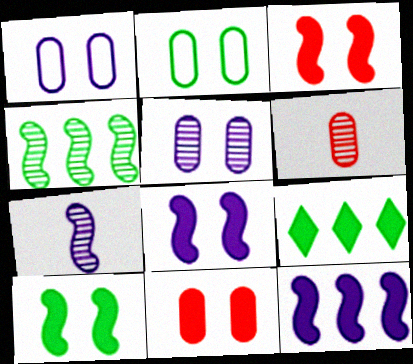[[2, 5, 11], 
[3, 8, 10]]